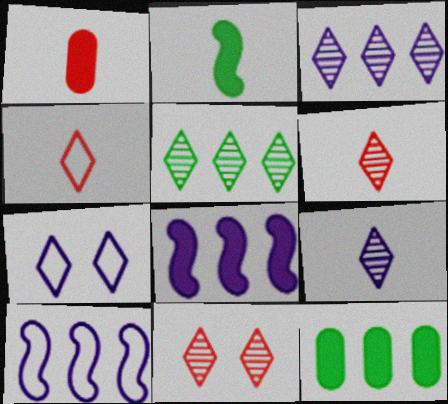[[5, 9, 11]]